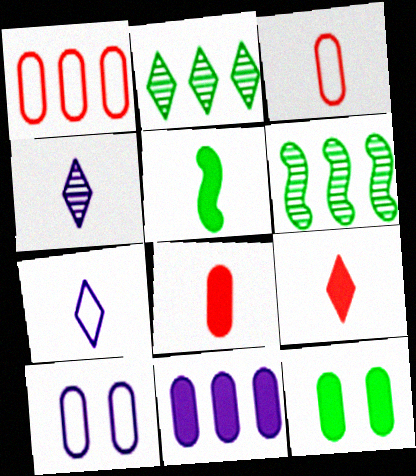[[3, 4, 5], 
[6, 9, 10], 
[8, 11, 12]]